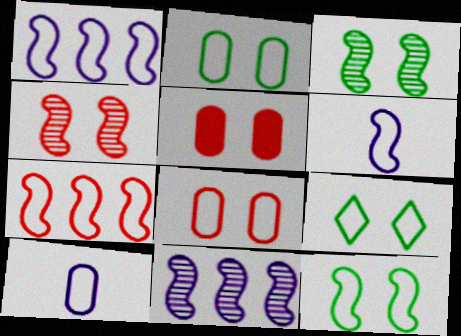[[2, 9, 12], 
[6, 7, 12], 
[7, 9, 10]]